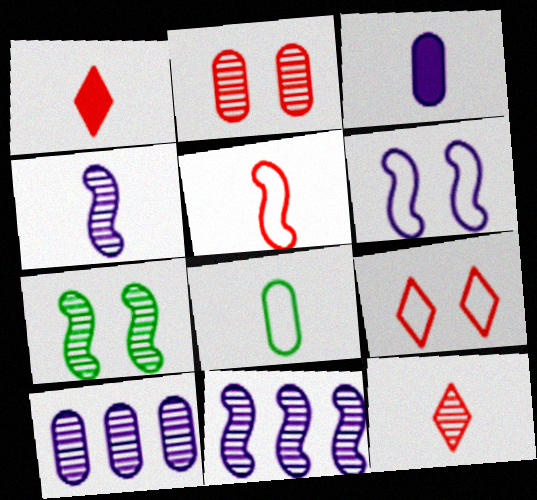[[1, 4, 8], 
[7, 10, 12]]